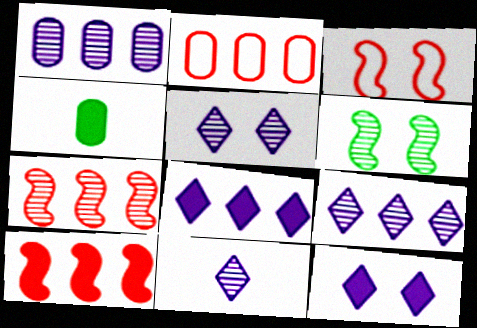[[3, 4, 9], 
[4, 10, 12], 
[5, 9, 11]]